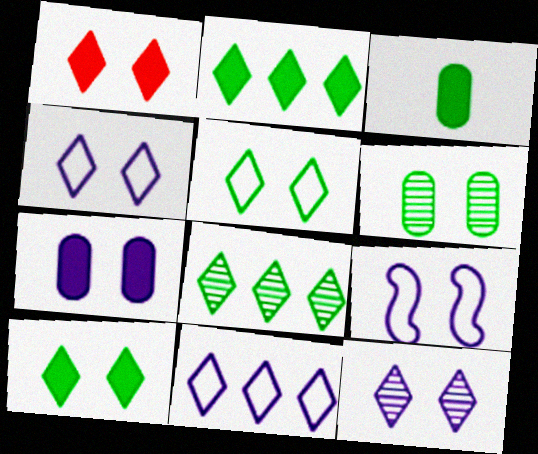[[1, 5, 12], 
[1, 6, 9], 
[7, 9, 12]]